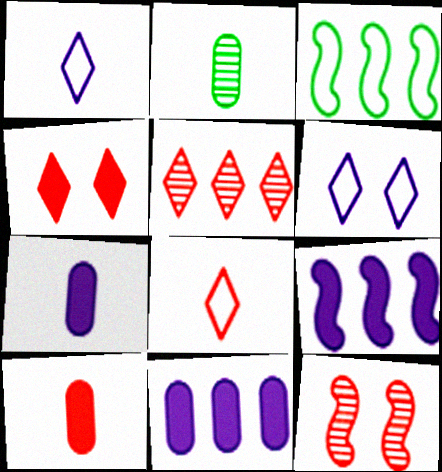[[3, 5, 11], 
[4, 5, 8]]